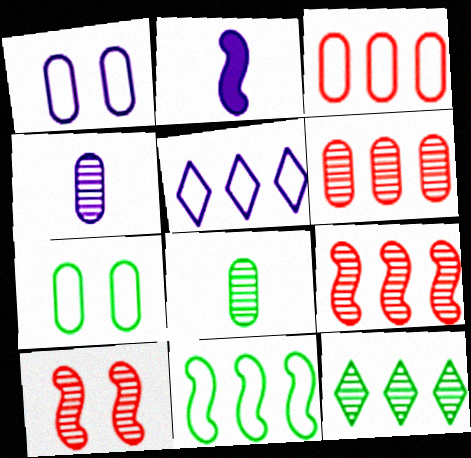[[2, 10, 11], 
[3, 5, 11], 
[4, 10, 12]]